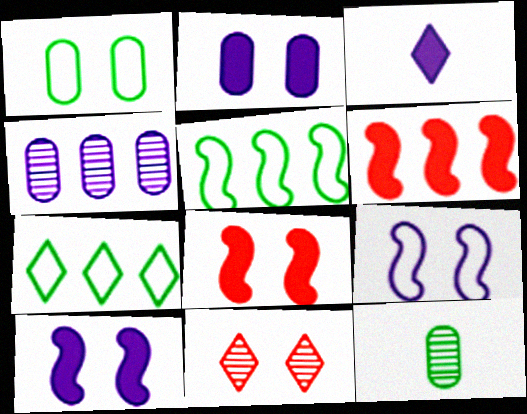[[1, 10, 11], 
[3, 4, 9], 
[3, 7, 11], 
[4, 6, 7]]